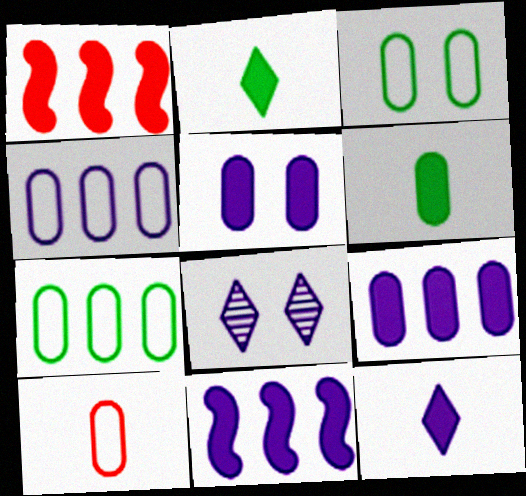[[1, 2, 5], 
[3, 4, 10], 
[5, 11, 12]]